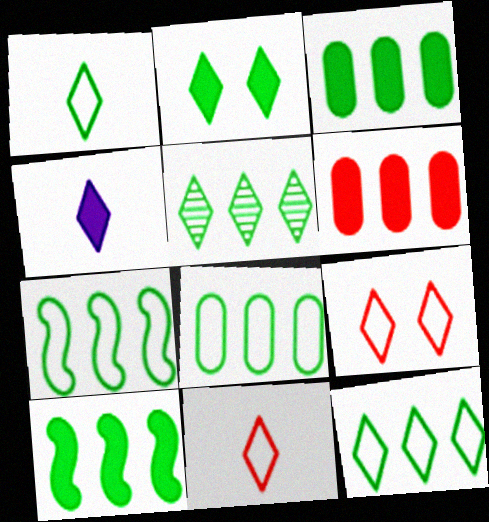[[1, 2, 5], 
[3, 5, 7], 
[4, 5, 9], 
[5, 8, 10], 
[7, 8, 12]]